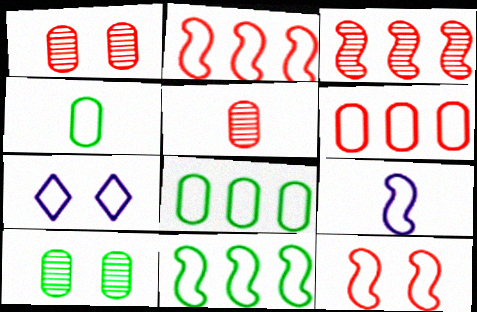[[2, 4, 7], 
[9, 11, 12]]